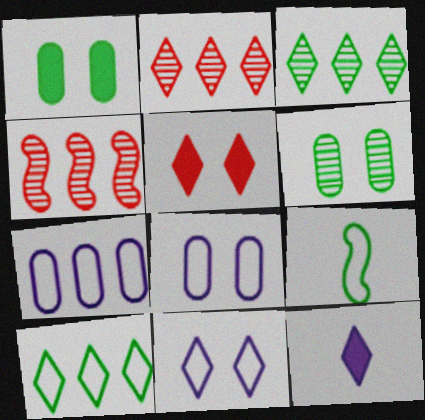[[1, 3, 9]]